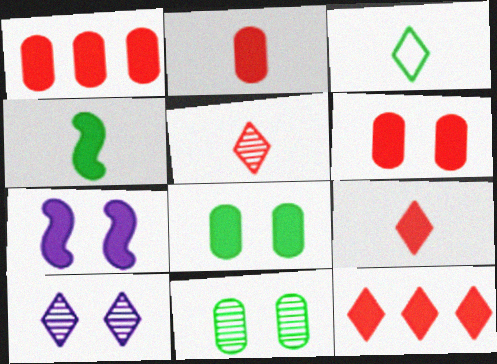[[1, 2, 6], 
[3, 10, 12]]